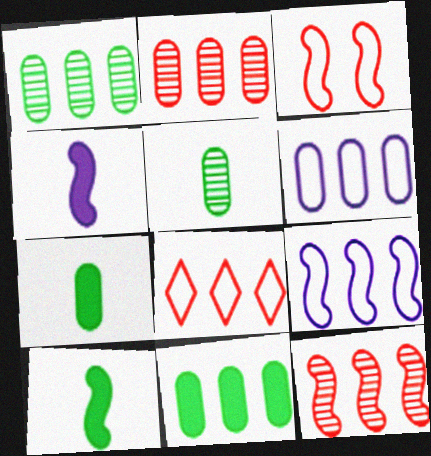[[2, 6, 11]]